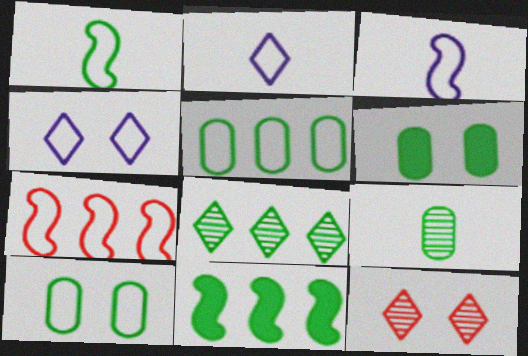[[1, 6, 8], 
[2, 7, 10], 
[5, 6, 9], 
[5, 8, 11]]